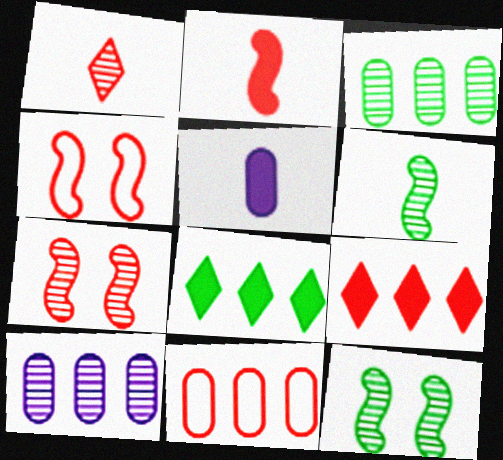[[1, 10, 12]]